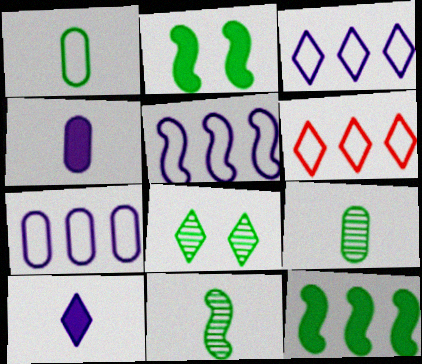[[1, 8, 12], 
[3, 5, 7], 
[6, 8, 10]]